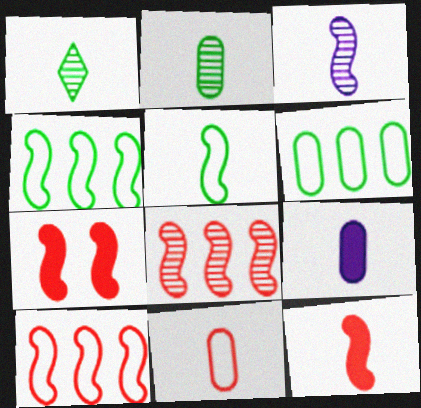[[2, 9, 11], 
[3, 4, 7], 
[3, 5, 12]]